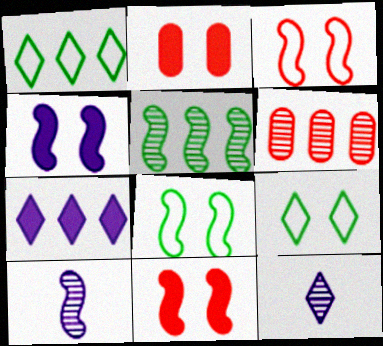[[1, 2, 10]]